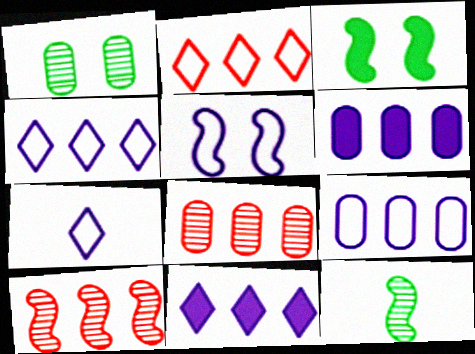[[3, 7, 8], 
[5, 7, 9]]